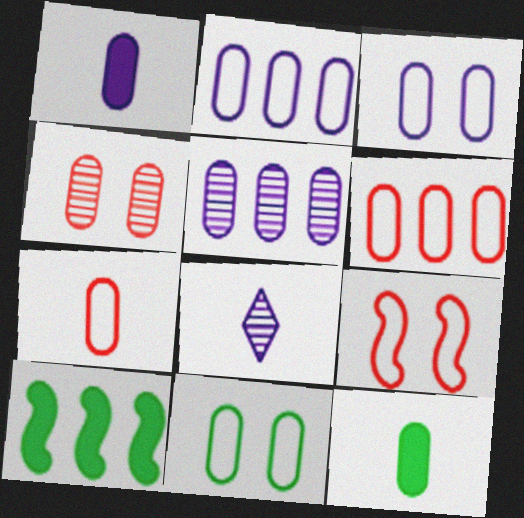[[1, 3, 5], 
[2, 4, 12], 
[2, 7, 11]]